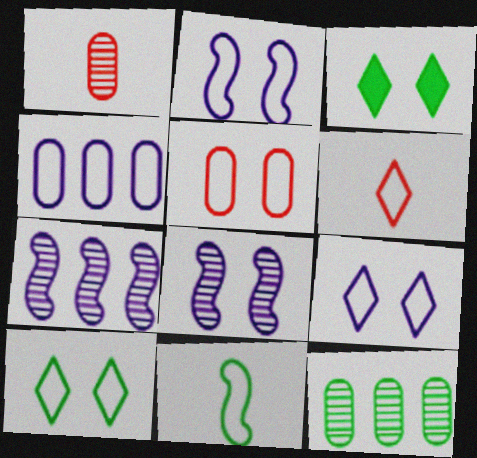[[2, 5, 10], 
[3, 5, 8], 
[3, 11, 12]]